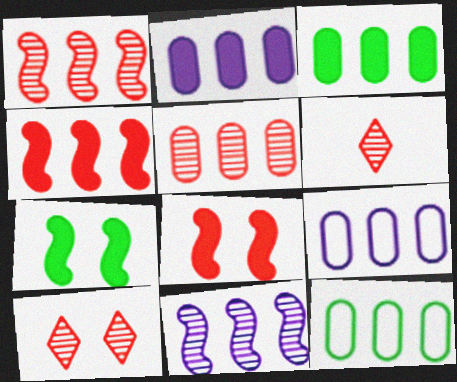[[2, 5, 12], 
[3, 5, 9], 
[6, 7, 9]]